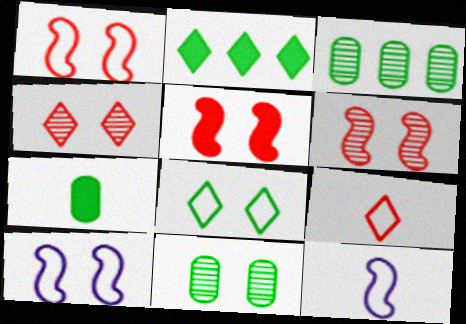[[1, 5, 6]]